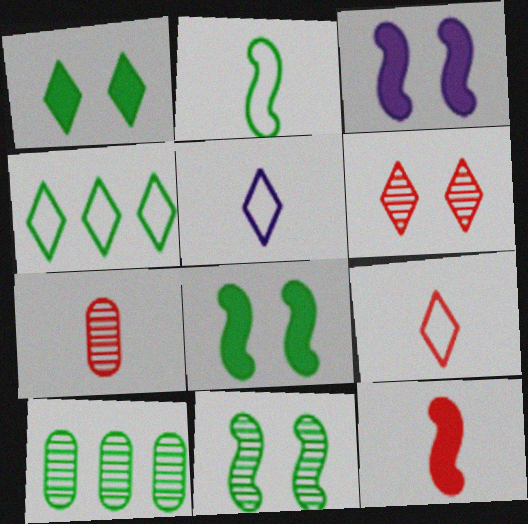[[1, 2, 10], 
[3, 4, 7], 
[3, 9, 10], 
[7, 9, 12]]